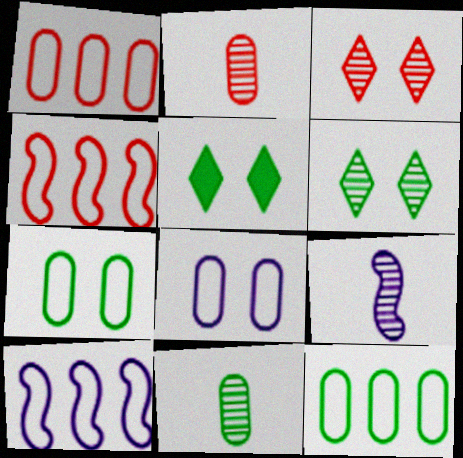[[1, 5, 9], 
[2, 5, 10]]